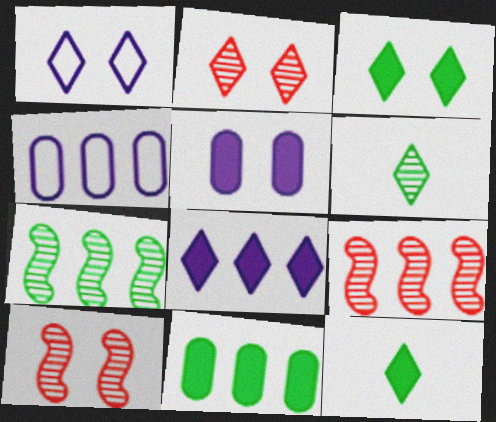[[1, 2, 3], 
[4, 10, 12]]